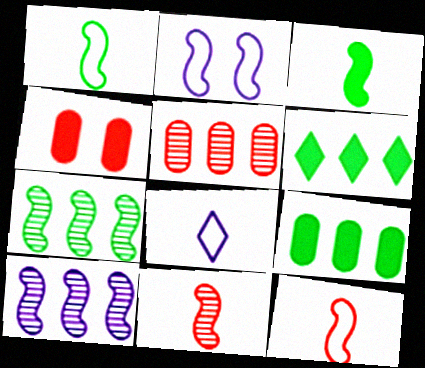[[4, 7, 8]]